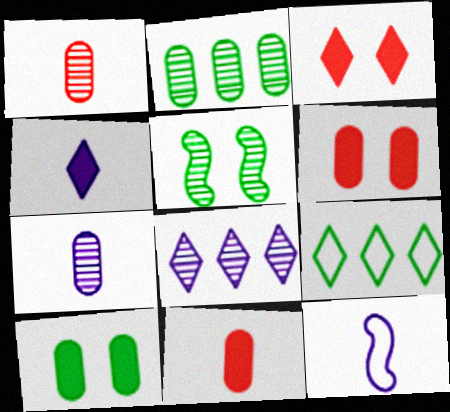[[1, 5, 8], 
[2, 3, 12], 
[4, 7, 12]]